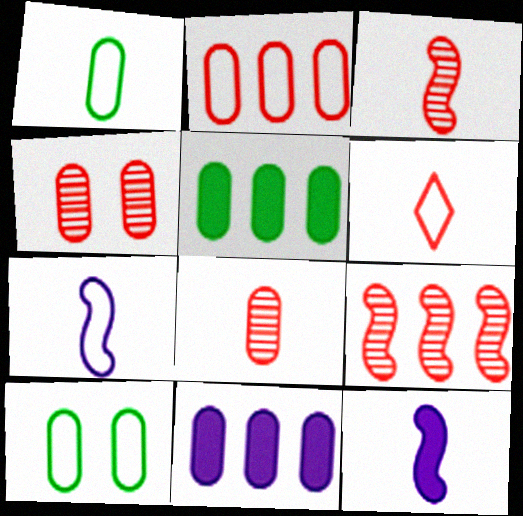[[1, 4, 11], 
[1, 6, 7], 
[8, 10, 11]]